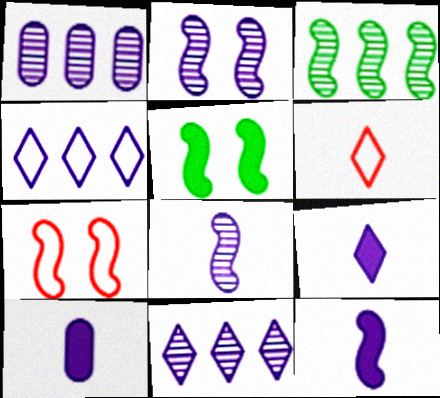[[1, 5, 6], 
[2, 4, 10], 
[2, 5, 7], 
[3, 7, 12], 
[9, 10, 12]]